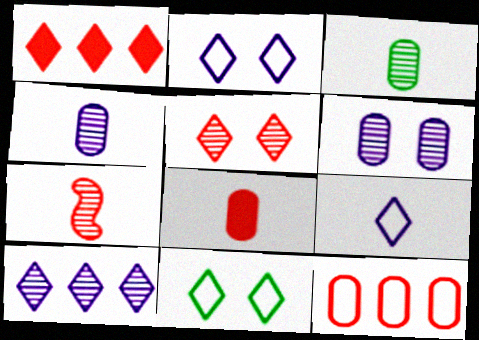[]